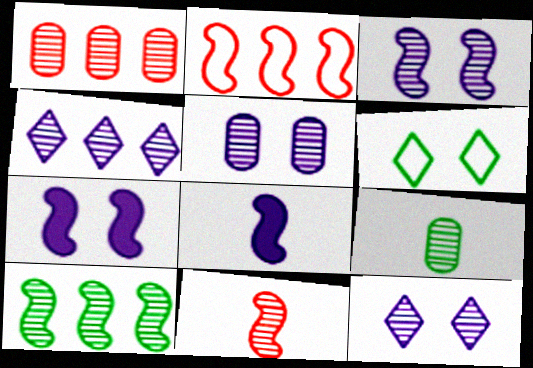[[1, 4, 10], 
[1, 5, 9], 
[1, 6, 8], 
[3, 5, 12], 
[3, 10, 11]]